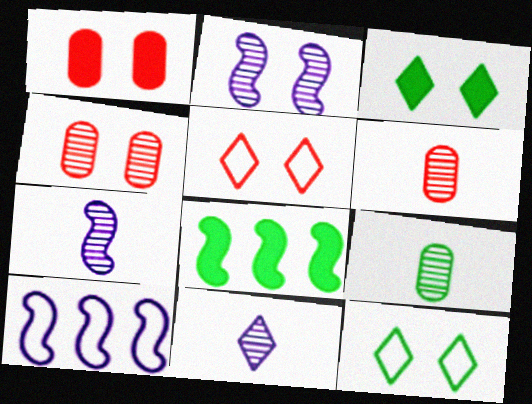[[1, 2, 12], 
[3, 6, 10], 
[8, 9, 12]]